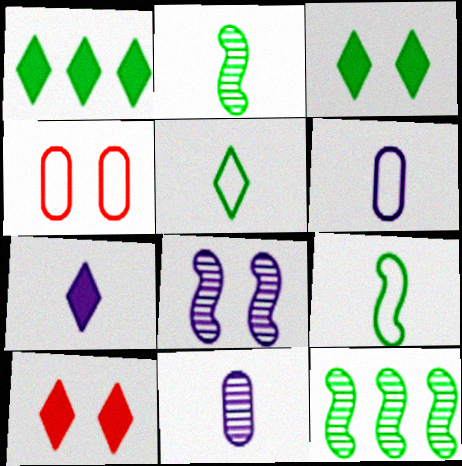[[1, 7, 10], 
[3, 4, 8], 
[4, 7, 12], 
[6, 10, 12]]